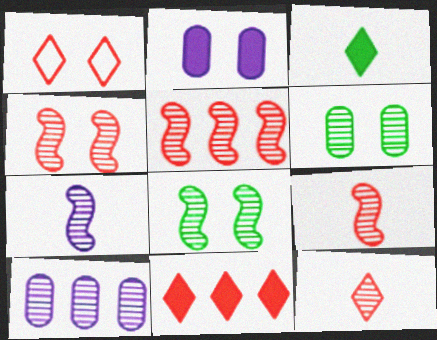[[1, 2, 8], 
[1, 11, 12], 
[4, 5, 9], 
[5, 7, 8], 
[8, 10, 12]]